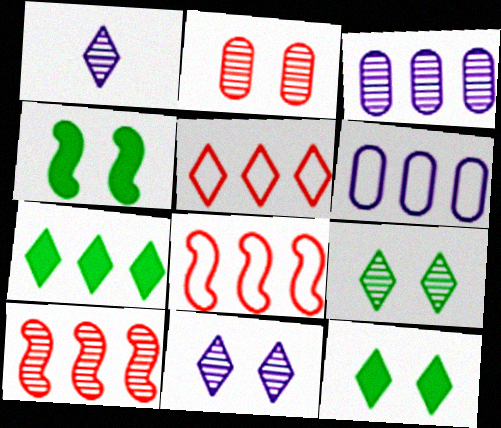[[1, 5, 12], 
[3, 7, 8], 
[6, 7, 10]]